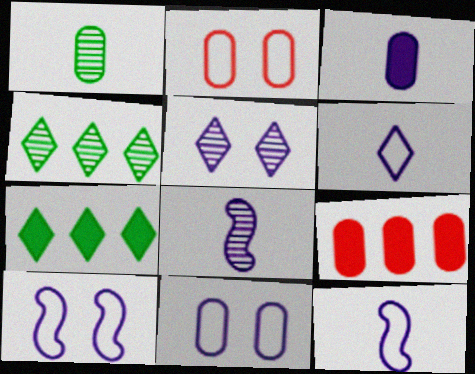[[1, 9, 11], 
[2, 7, 8], 
[3, 6, 8]]